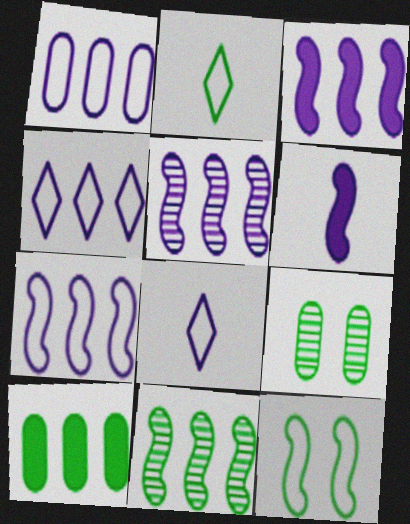[[1, 4, 7], 
[3, 5, 7]]